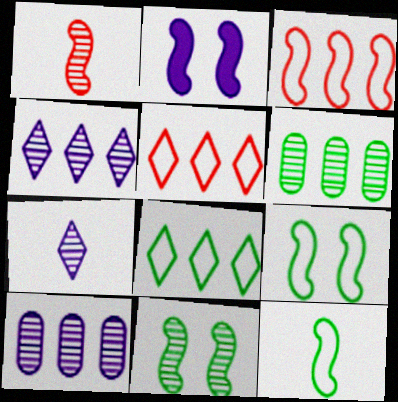[]